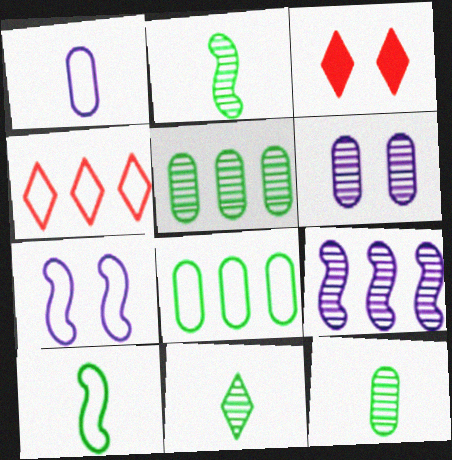[[2, 11, 12]]